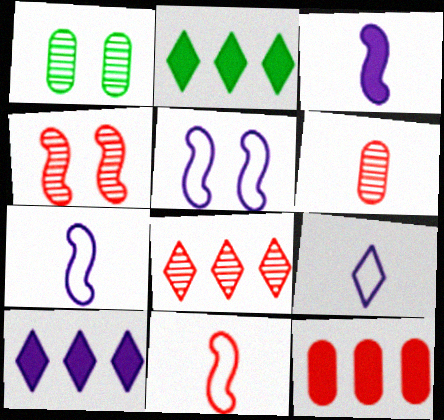[[1, 10, 11], 
[2, 5, 6], 
[4, 6, 8]]